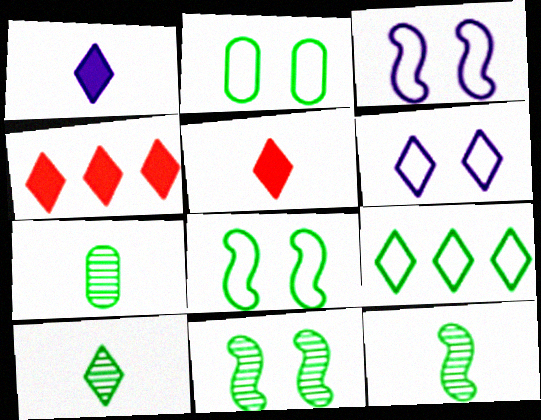[[3, 4, 7], 
[4, 6, 10], 
[7, 10, 12]]